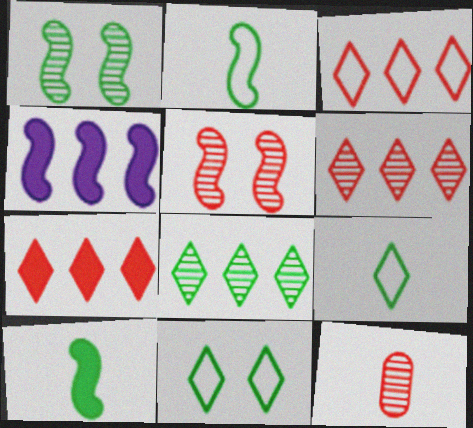[[2, 4, 5], 
[3, 6, 7], 
[4, 11, 12], 
[5, 6, 12]]